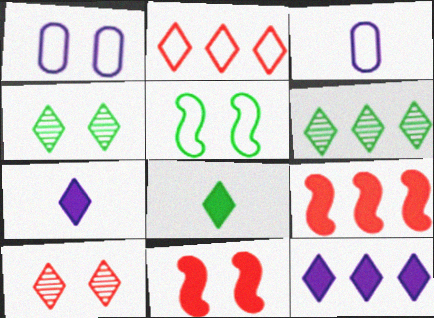[[1, 4, 11], 
[2, 3, 5], 
[2, 4, 7], 
[2, 6, 12], 
[3, 4, 9], 
[3, 6, 11]]